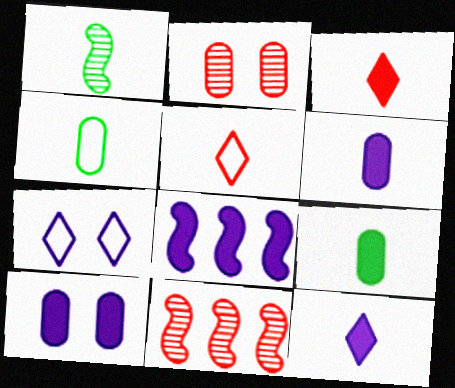[[1, 5, 6], 
[7, 9, 11], 
[8, 10, 12]]